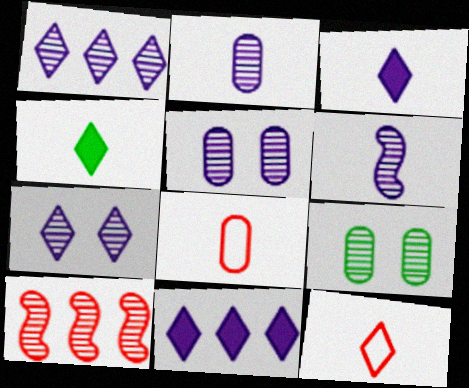[[1, 5, 6], 
[4, 6, 8]]